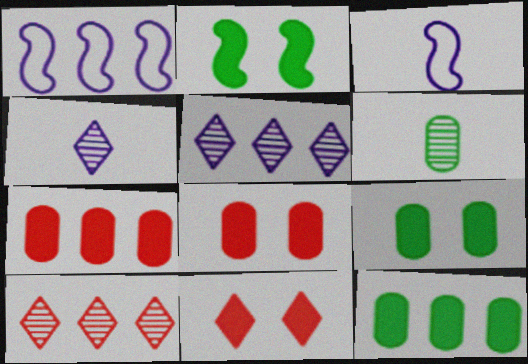[[1, 6, 11], 
[1, 10, 12], 
[3, 9, 10]]